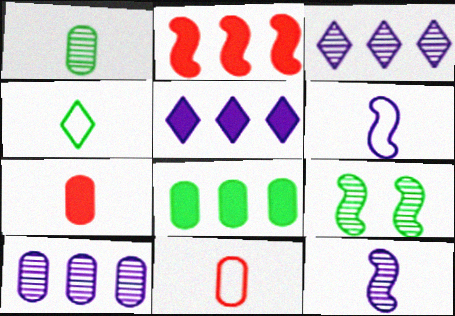[[2, 5, 8], 
[2, 6, 9], 
[4, 6, 11], 
[4, 7, 12], 
[4, 8, 9], 
[5, 9, 11]]